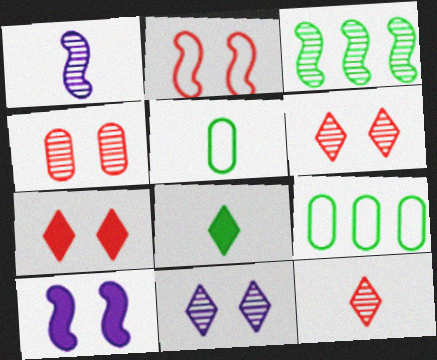[[1, 7, 9], 
[2, 4, 7], 
[9, 10, 12]]